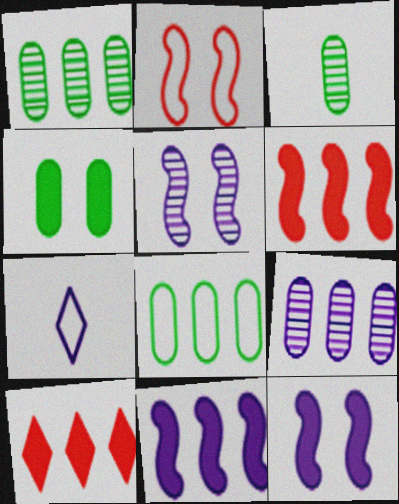[[2, 7, 8], 
[3, 4, 8], 
[7, 9, 12]]